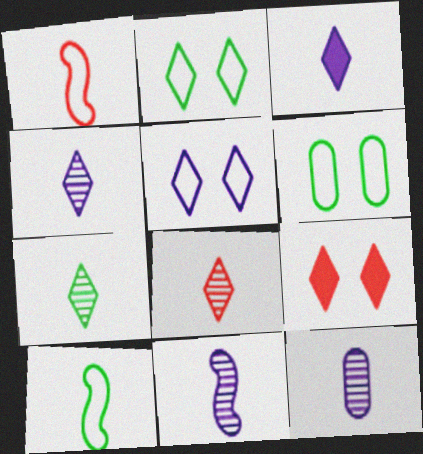[[4, 7, 8], 
[4, 11, 12]]